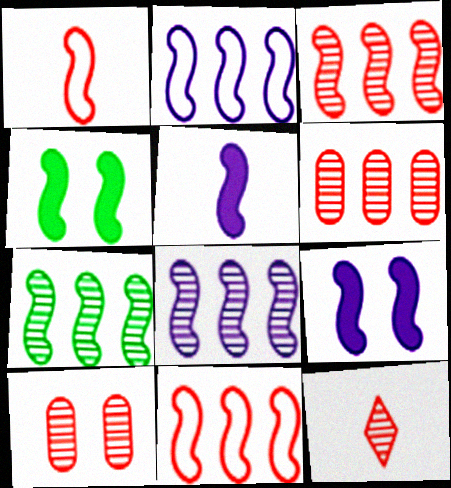[[1, 4, 8], 
[1, 7, 9], 
[3, 7, 8], 
[3, 10, 12]]